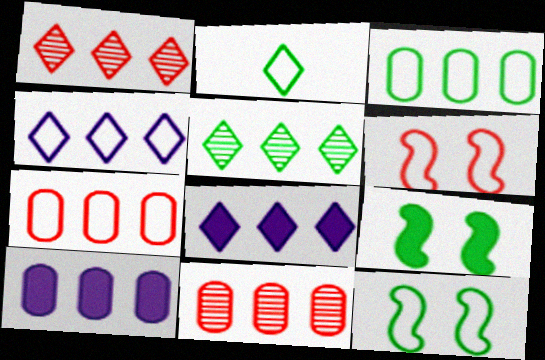[[2, 3, 12], 
[3, 10, 11]]